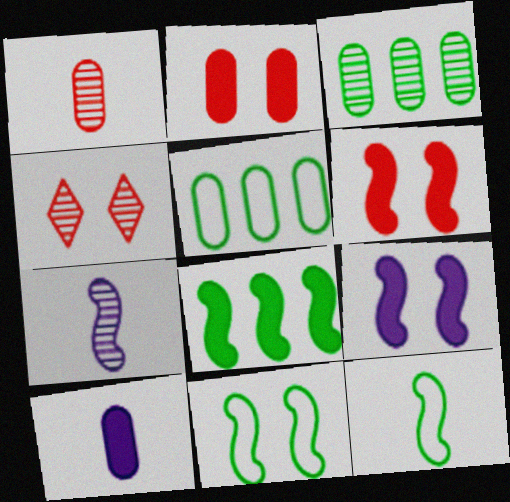[[3, 4, 7]]